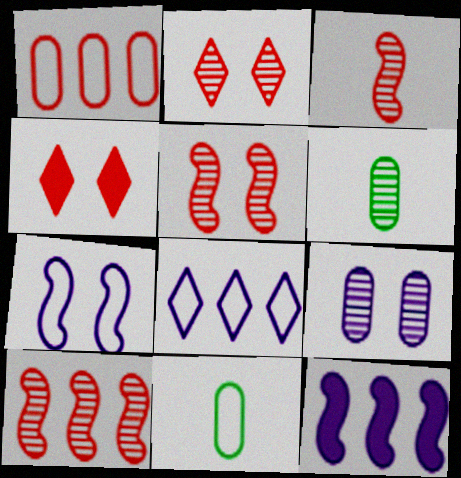[[1, 3, 4], 
[2, 11, 12], 
[3, 5, 10]]